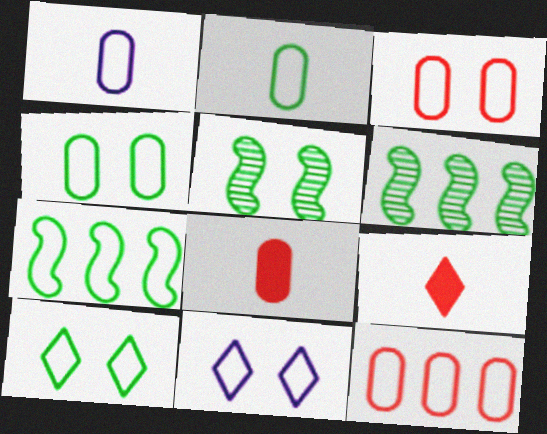[[1, 4, 12], 
[2, 7, 10], 
[6, 8, 11]]